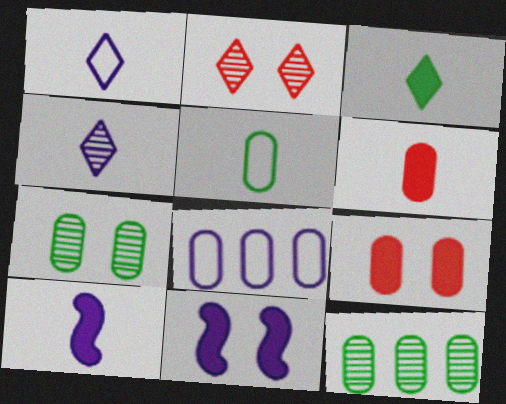[[3, 6, 10], 
[4, 8, 11], 
[6, 7, 8]]